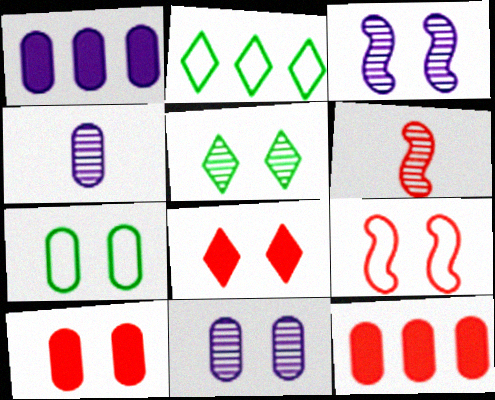[[3, 7, 8], 
[4, 7, 12], 
[7, 10, 11]]